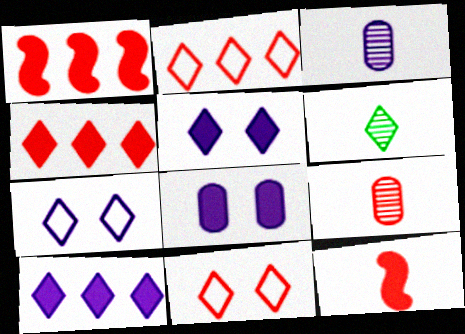[[1, 9, 11], 
[2, 5, 6], 
[4, 6, 7], 
[6, 10, 11]]